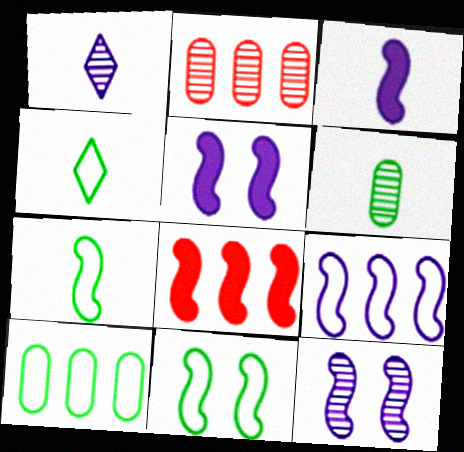[[2, 4, 5], 
[3, 9, 12], 
[4, 10, 11], 
[7, 8, 12]]